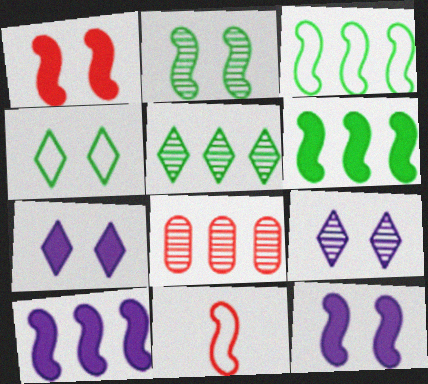[[2, 10, 11]]